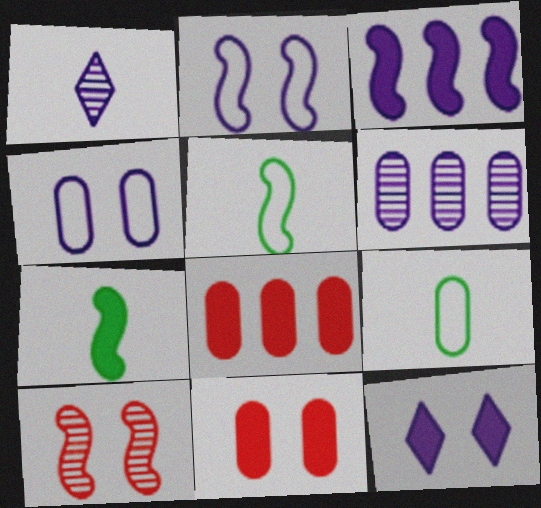[[1, 3, 4], 
[3, 5, 10], 
[6, 9, 11], 
[7, 8, 12]]